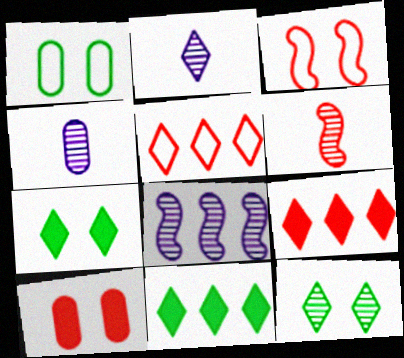[[2, 5, 7], 
[3, 4, 11], 
[5, 6, 10]]